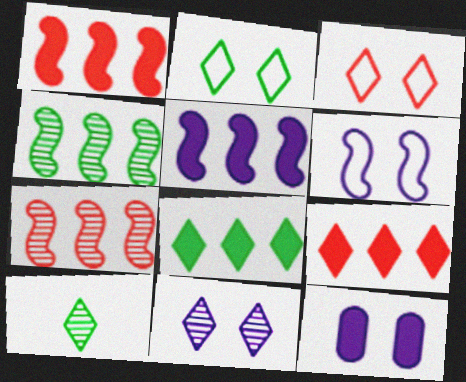[[2, 8, 10], 
[6, 11, 12]]